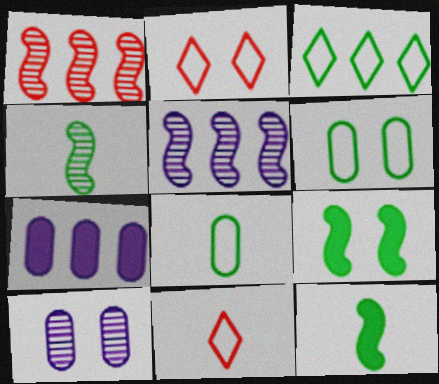[[1, 3, 7], 
[2, 4, 7], 
[2, 9, 10]]